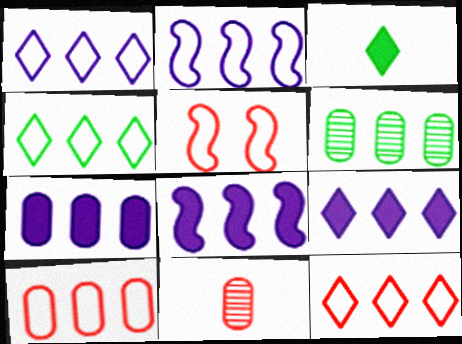[[1, 4, 12], 
[2, 4, 10], 
[6, 7, 10], 
[6, 8, 12], 
[7, 8, 9]]